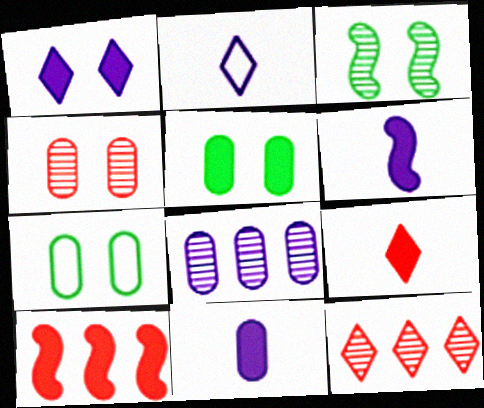[[6, 7, 12]]